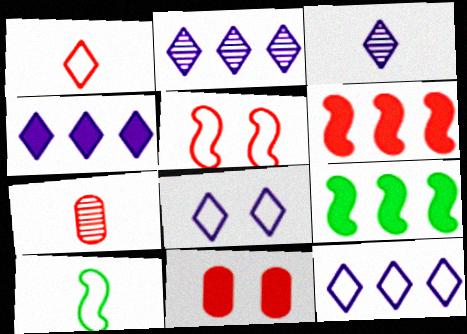[[2, 4, 12], 
[2, 10, 11], 
[3, 4, 8], 
[7, 8, 9]]